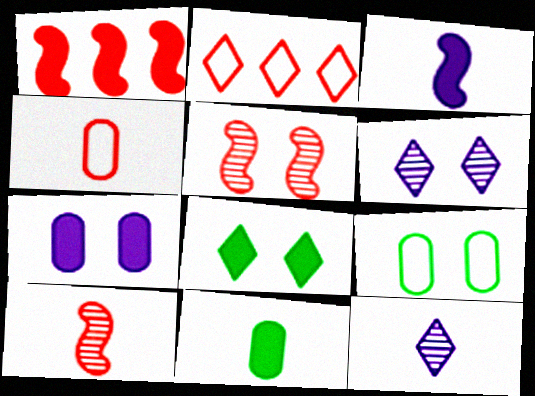[[1, 9, 12], 
[2, 8, 12]]